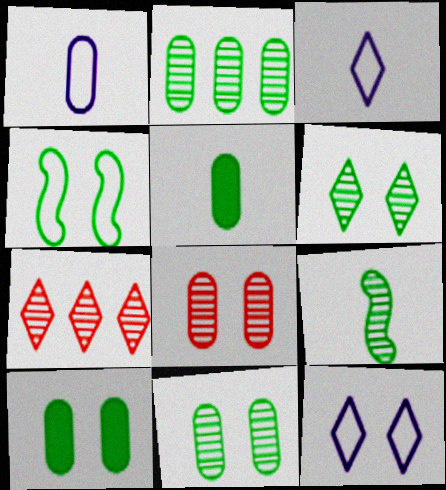[[2, 6, 9], 
[4, 6, 10]]